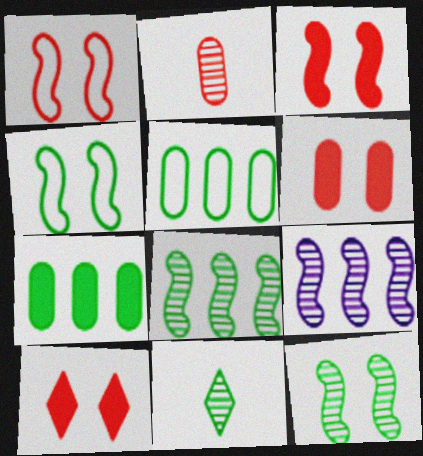[[3, 6, 10], 
[4, 7, 11]]